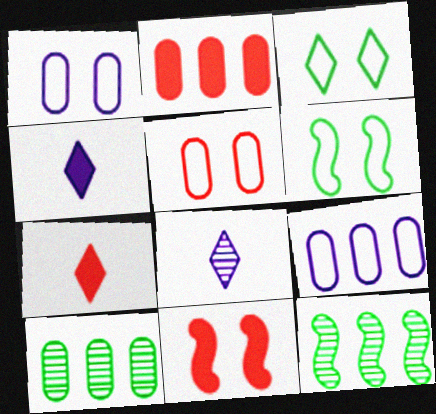[[1, 7, 12], 
[2, 6, 8], 
[2, 7, 11], 
[2, 9, 10], 
[4, 5, 12]]